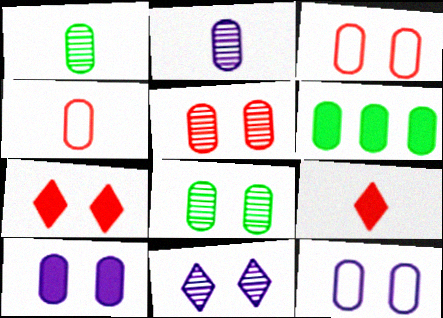[[2, 3, 6], 
[3, 8, 10]]